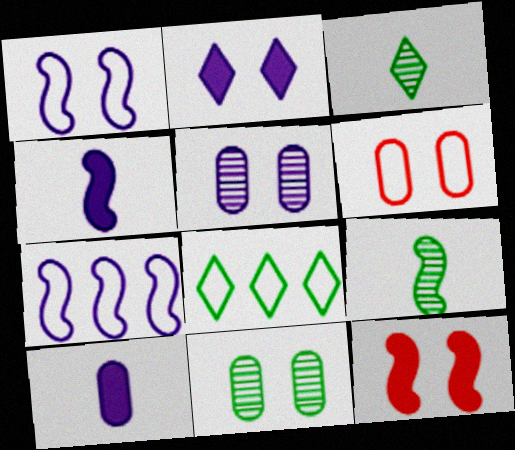[[1, 2, 5], 
[7, 9, 12]]